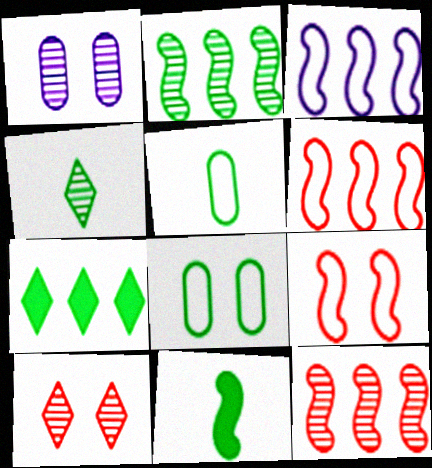[[1, 4, 12], 
[4, 5, 11]]